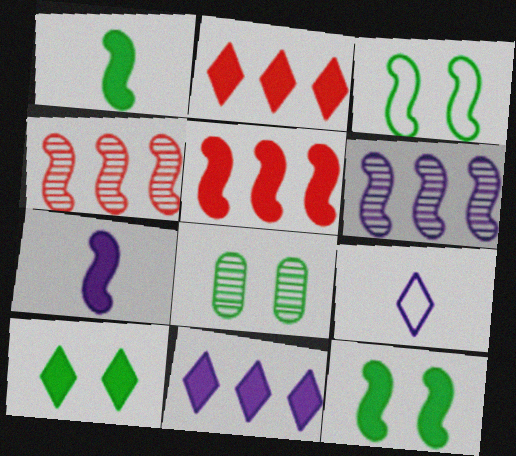[[3, 4, 7], 
[3, 8, 10], 
[5, 7, 12], 
[5, 8, 9]]